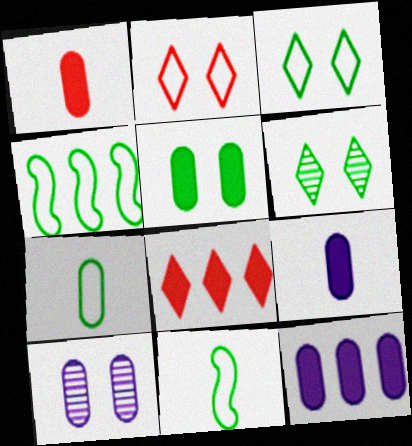[[1, 5, 12], 
[3, 4, 7], 
[8, 10, 11]]